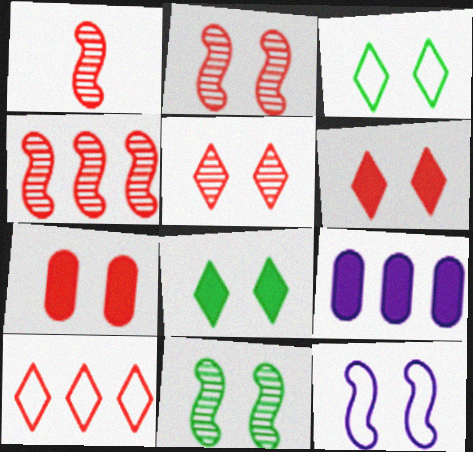[[1, 2, 4], 
[1, 3, 9], 
[1, 7, 10]]